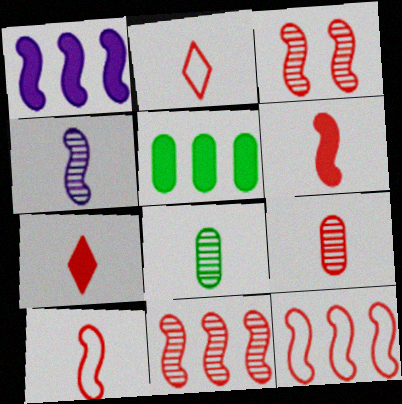[[2, 6, 9], 
[3, 6, 12], 
[7, 9, 10]]